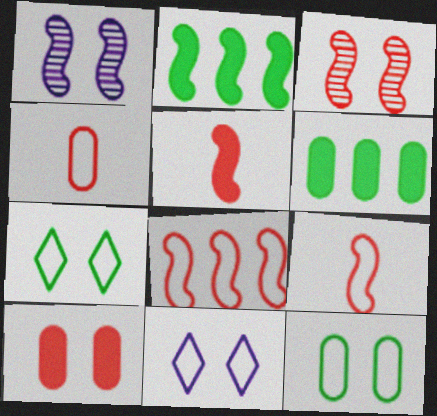[[1, 2, 9], 
[1, 7, 10], 
[3, 5, 8]]